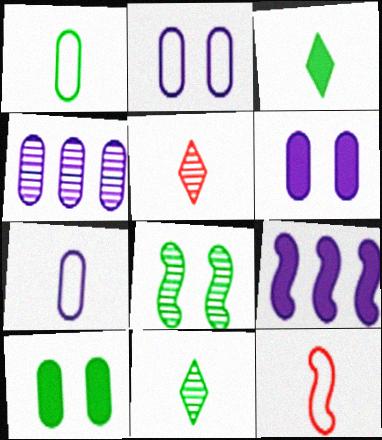[[4, 5, 8], 
[4, 6, 7], 
[8, 9, 12]]